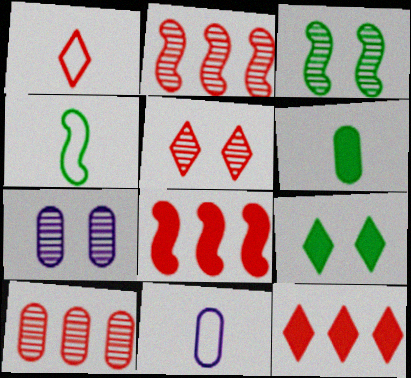[[1, 4, 11], 
[1, 5, 12], 
[2, 9, 11], 
[3, 5, 7], 
[3, 11, 12], 
[4, 7, 12]]